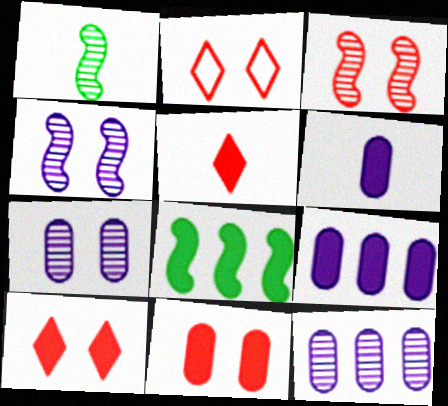[[1, 2, 9], 
[2, 3, 11], 
[6, 8, 10]]